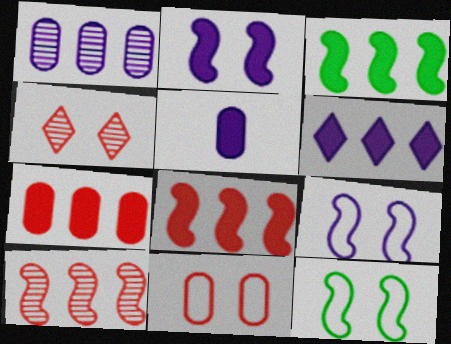[[2, 5, 6], 
[3, 6, 7]]